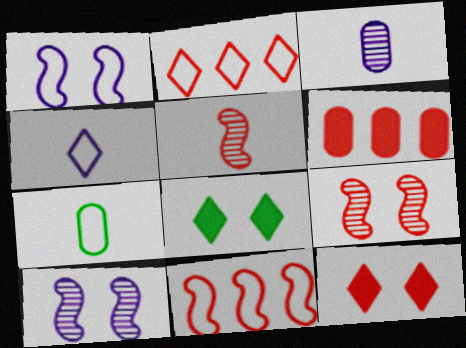[[1, 2, 7], 
[3, 8, 11]]